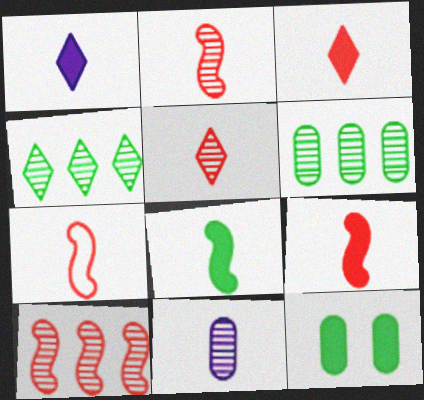[[2, 7, 9]]